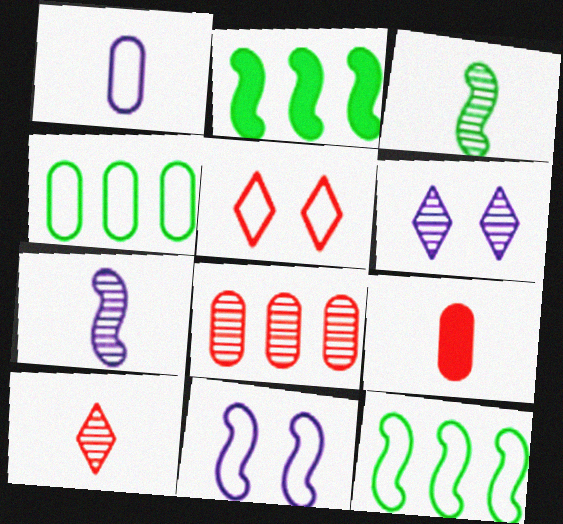[[1, 5, 12], 
[3, 6, 8], 
[6, 9, 12]]